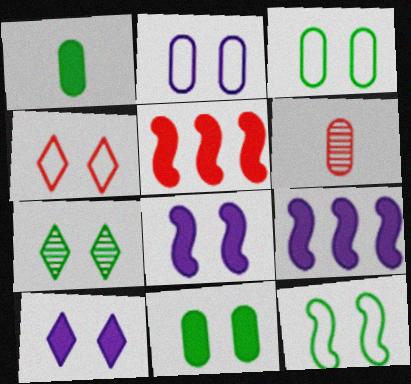[[1, 5, 10], 
[2, 4, 12], 
[4, 5, 6], 
[4, 7, 10], 
[7, 11, 12]]